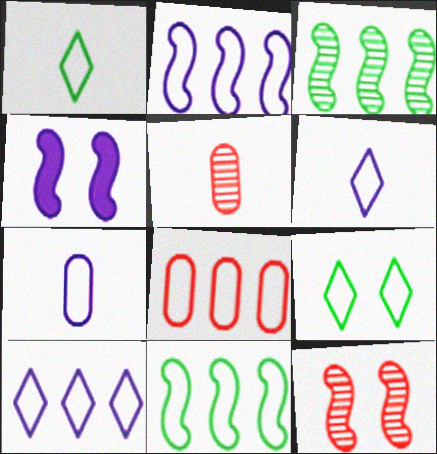[[8, 10, 11]]